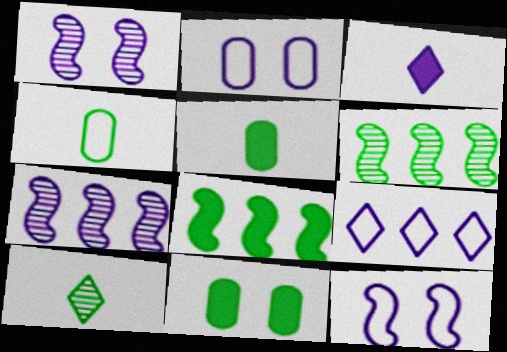[[2, 3, 7]]